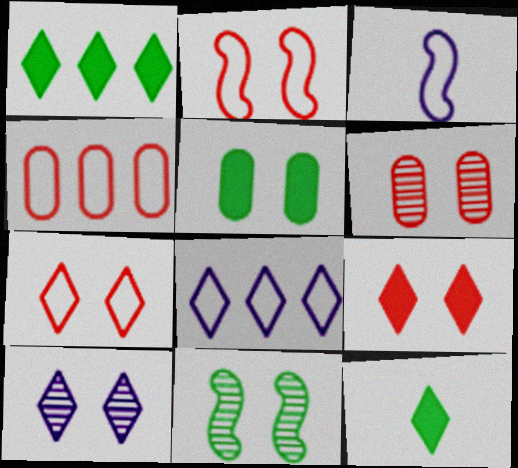[[1, 3, 6], 
[2, 5, 10], 
[2, 6, 9], 
[6, 10, 11]]